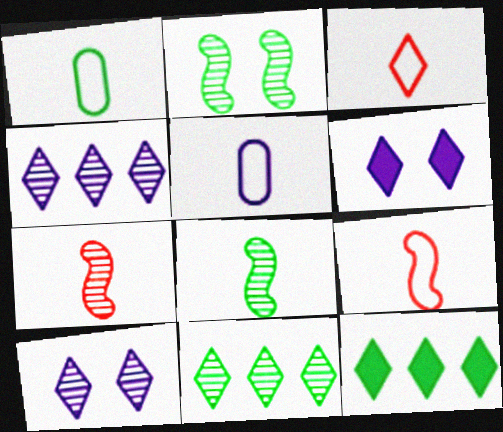[[1, 2, 12], 
[3, 6, 11], 
[3, 10, 12]]